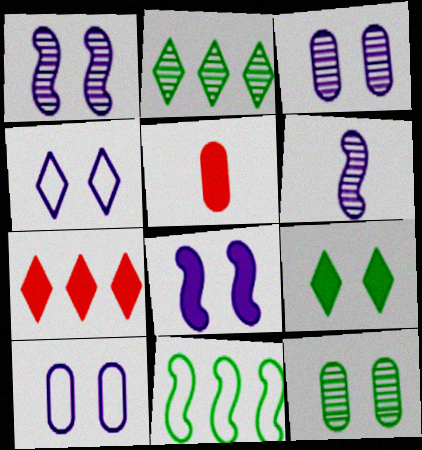[[3, 4, 8]]